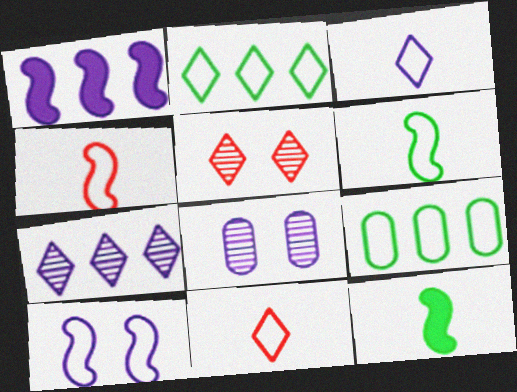[[1, 3, 8], 
[9, 10, 11]]